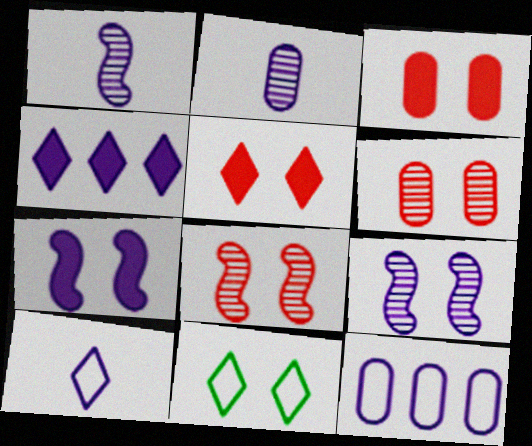[[3, 9, 11], 
[6, 7, 11]]